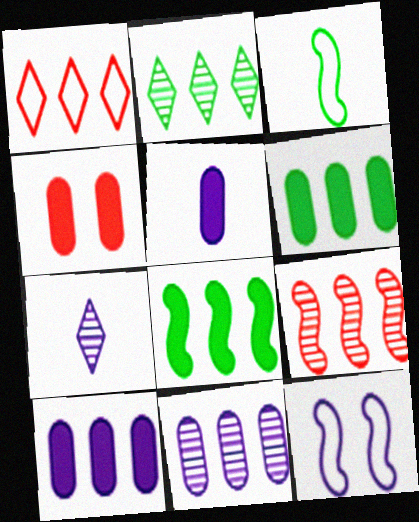[[1, 8, 11], 
[2, 9, 11], 
[4, 5, 6], 
[7, 10, 12]]